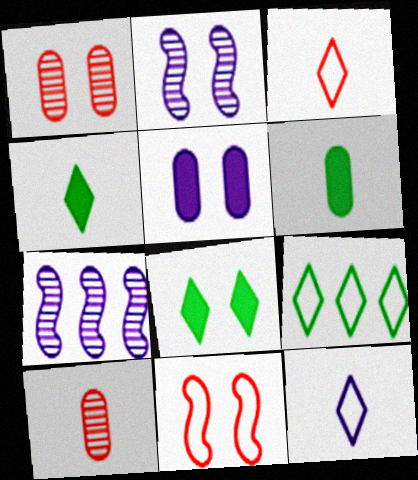[[5, 7, 12]]